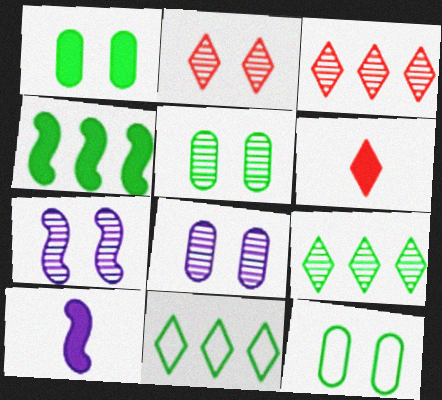[[1, 5, 12], 
[2, 5, 7], 
[3, 10, 12]]